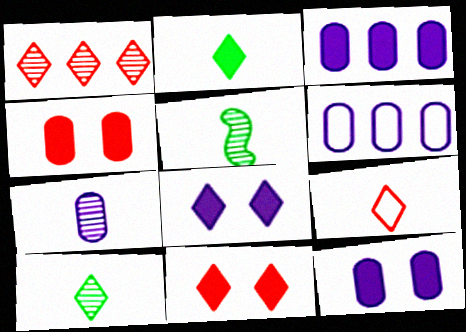[[1, 9, 11], 
[5, 6, 11], 
[6, 7, 12]]